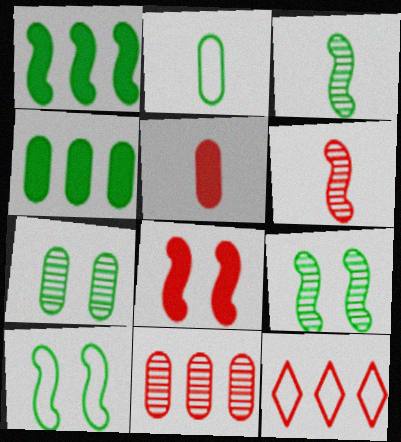[[1, 3, 10], 
[2, 4, 7]]